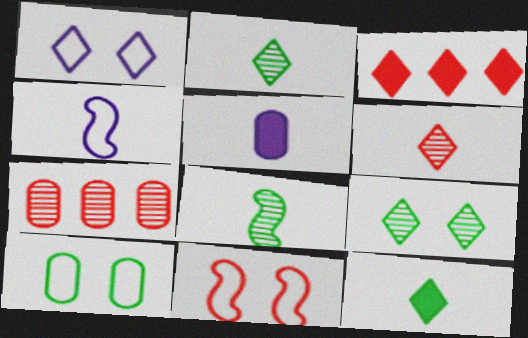[[1, 2, 3], 
[1, 10, 11], 
[5, 7, 10]]